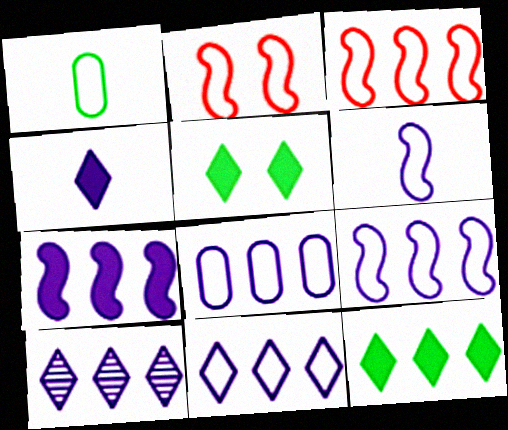[[1, 2, 11], 
[7, 8, 10], 
[8, 9, 11]]